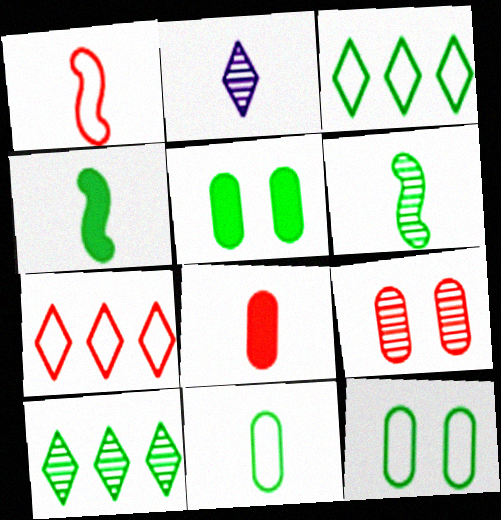[[3, 5, 6], 
[4, 10, 12]]